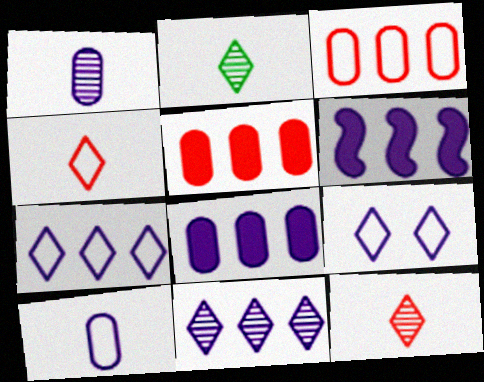[[1, 6, 9]]